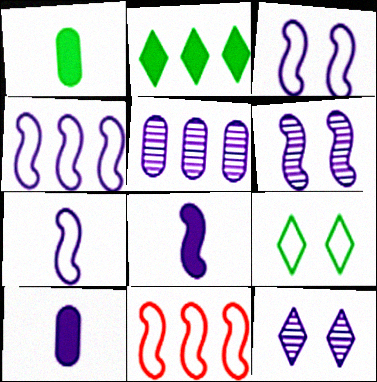[[1, 11, 12], 
[2, 5, 11], 
[3, 4, 7], 
[4, 6, 8], 
[4, 10, 12]]